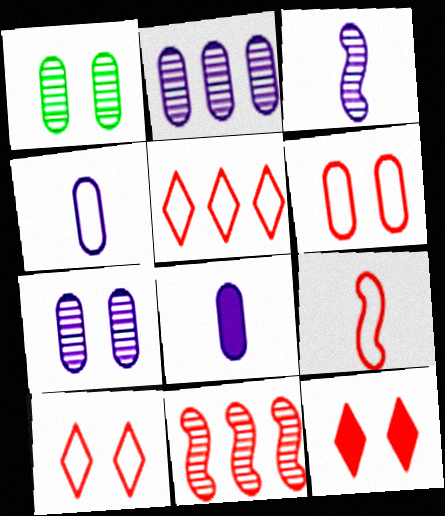[[5, 6, 9]]